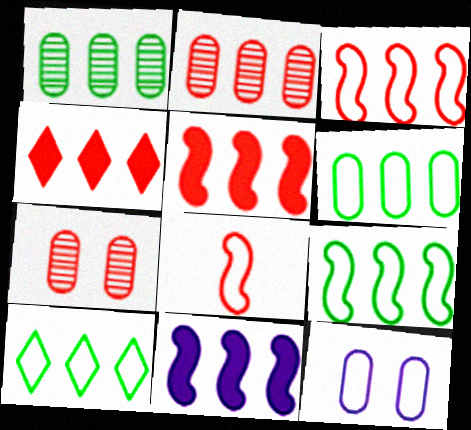[[2, 3, 4], 
[2, 10, 11], 
[4, 7, 8], 
[6, 9, 10], 
[8, 10, 12]]